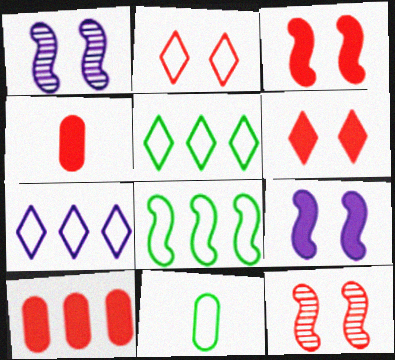[[1, 4, 5]]